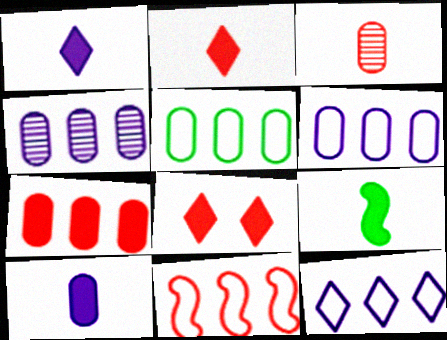[[2, 9, 10], 
[3, 8, 11], 
[4, 5, 7], 
[5, 11, 12]]